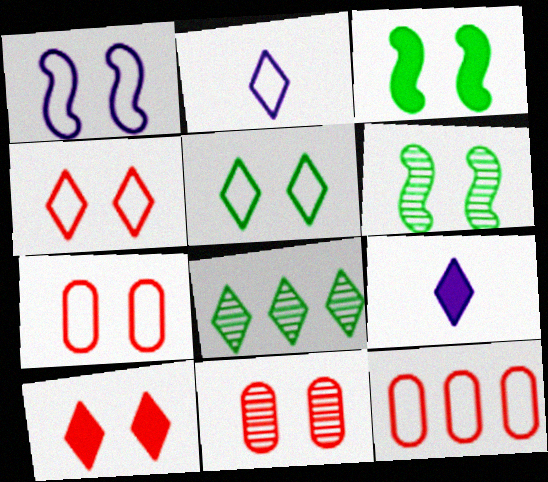[[1, 5, 7], 
[2, 8, 10], 
[4, 8, 9], 
[6, 9, 12]]